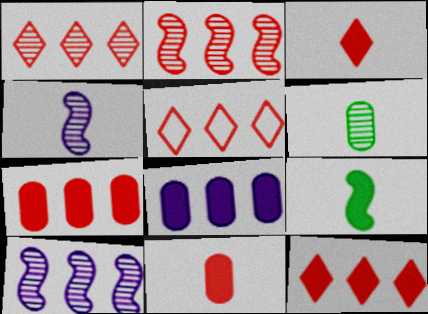[[1, 5, 12], 
[2, 5, 7]]